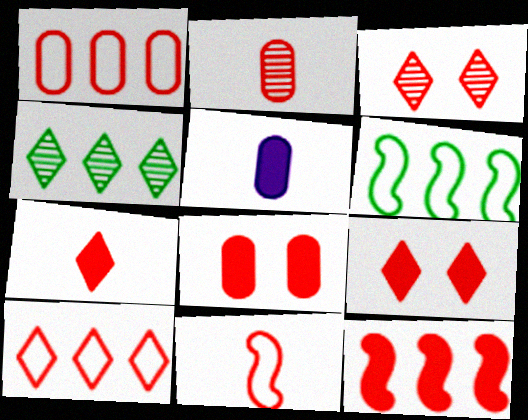[[1, 2, 8], 
[2, 7, 11], 
[3, 5, 6], 
[3, 7, 10], 
[7, 8, 12]]